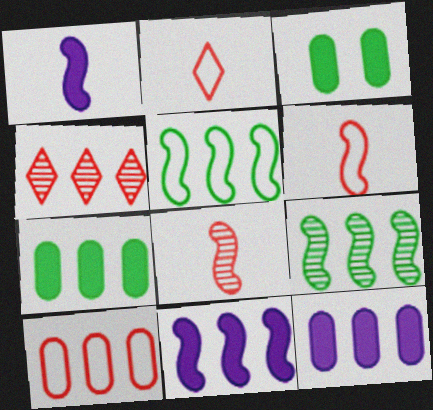[[4, 5, 12]]